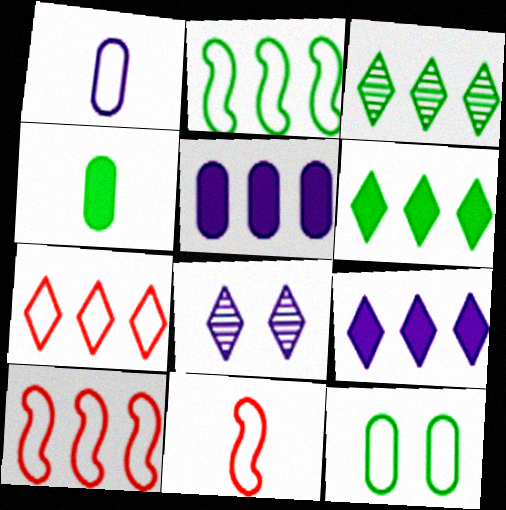[[3, 5, 10], 
[3, 7, 9], 
[4, 8, 10]]